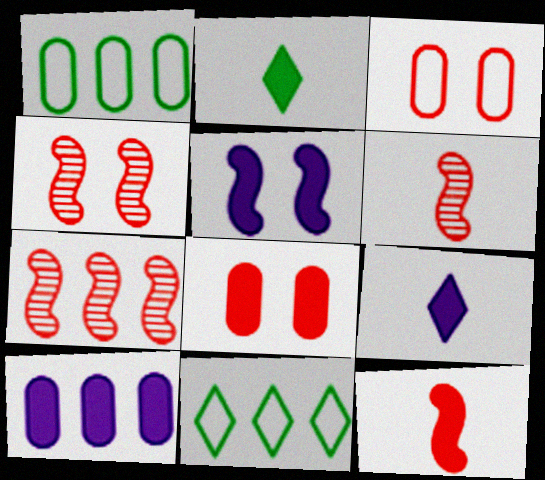[[1, 4, 9], 
[4, 6, 7], 
[5, 9, 10], 
[7, 10, 11]]